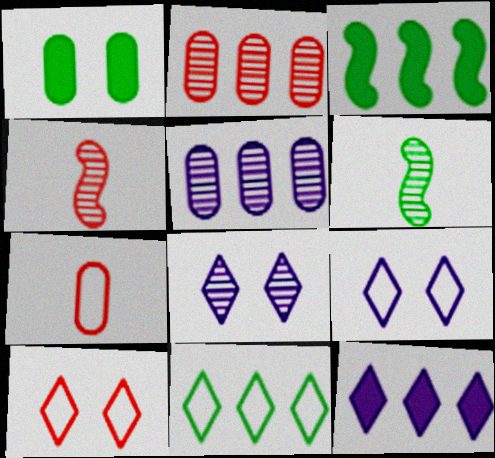[[1, 5, 7], 
[1, 6, 11], 
[2, 6, 8], 
[3, 7, 8]]